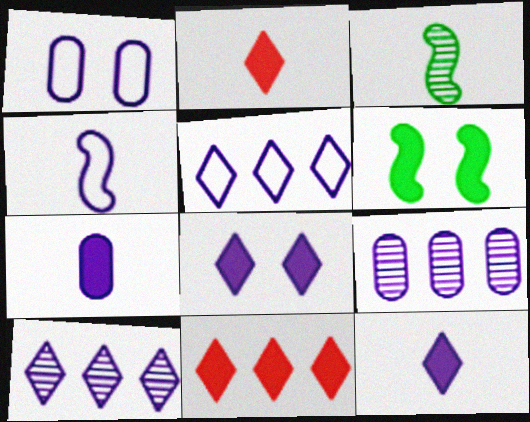[[1, 3, 11], 
[1, 4, 5], 
[1, 7, 9], 
[4, 8, 9], 
[6, 7, 11]]